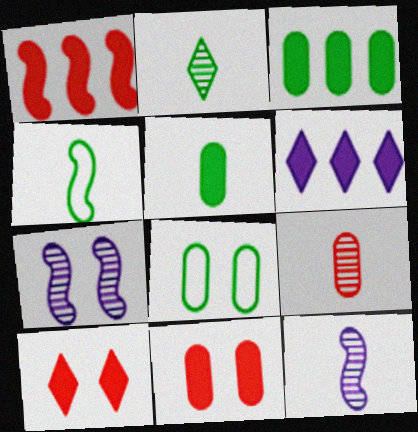[[1, 3, 6], 
[1, 4, 7], 
[2, 4, 5], 
[2, 9, 12], 
[7, 8, 10]]